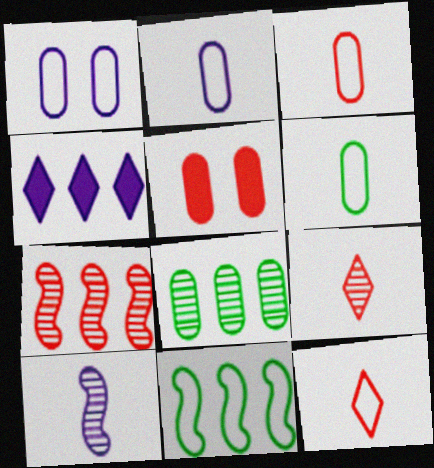[[1, 4, 10], 
[1, 11, 12], 
[2, 3, 6], 
[2, 5, 8], 
[5, 7, 12]]